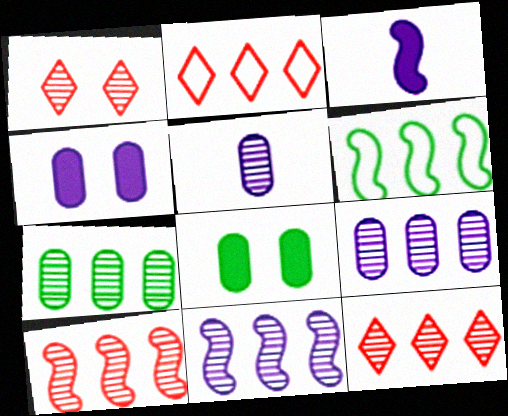[[7, 11, 12]]